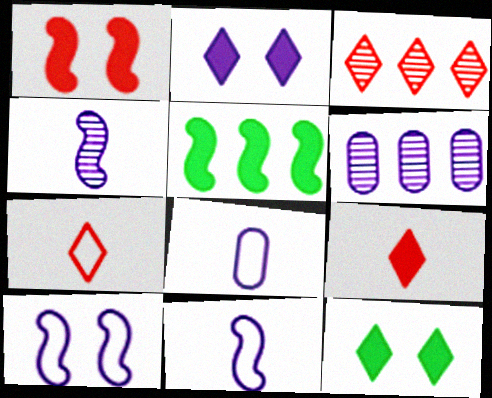[[2, 6, 11]]